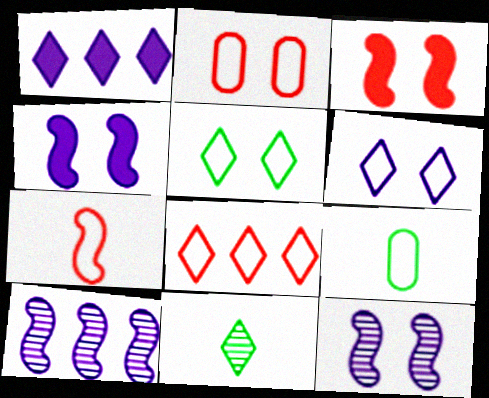[[2, 7, 8]]